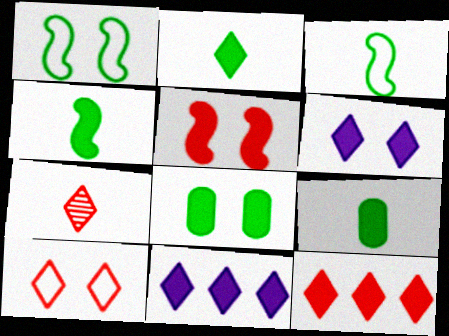[[2, 4, 9], 
[2, 6, 12], 
[5, 6, 8], 
[5, 9, 11], 
[7, 10, 12]]